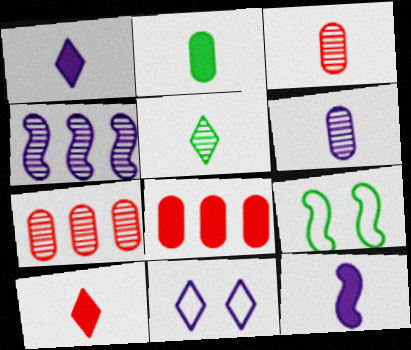[[1, 7, 9], 
[2, 10, 12]]